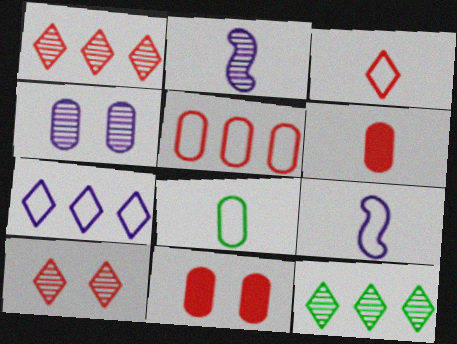[[3, 8, 9], 
[9, 11, 12]]